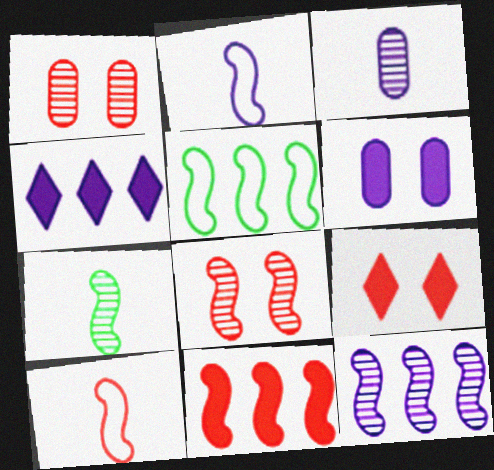[[3, 5, 9], 
[5, 11, 12], 
[7, 8, 12], 
[8, 10, 11]]